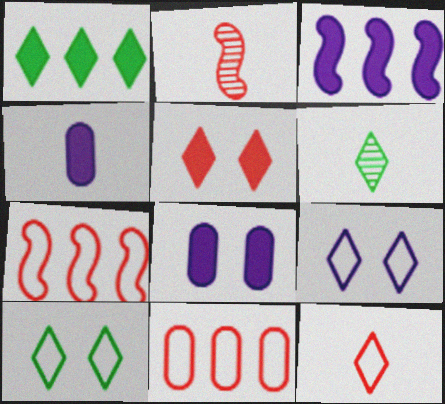[[1, 6, 10], 
[2, 5, 11], 
[6, 7, 8]]